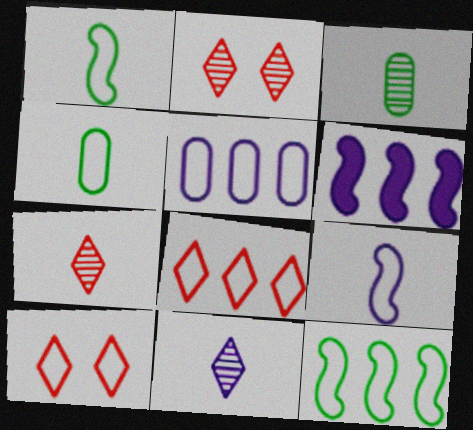[[1, 5, 10], 
[2, 4, 6], 
[3, 6, 10], 
[5, 8, 12]]